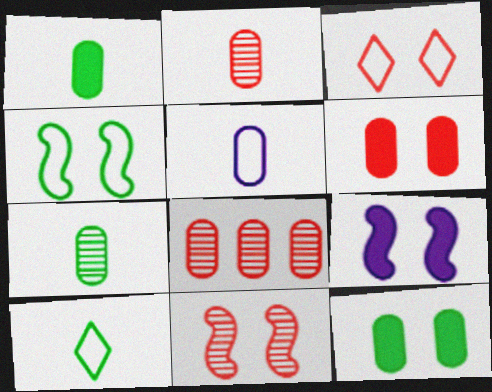[[1, 2, 5], 
[3, 6, 11], 
[4, 9, 11], 
[5, 8, 12], 
[8, 9, 10]]